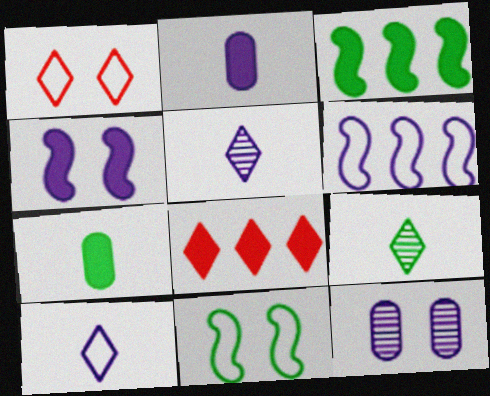[[4, 7, 8]]